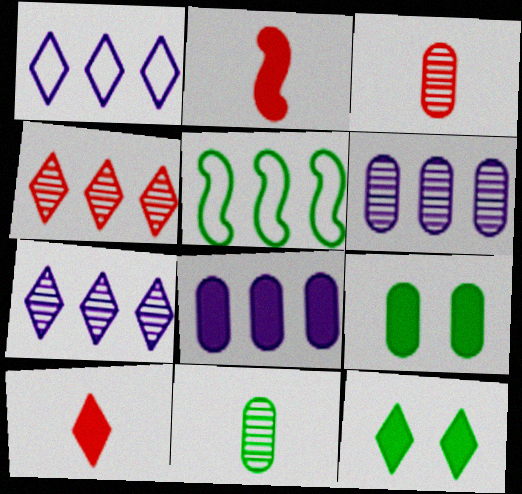[[2, 8, 12], 
[4, 5, 8], 
[5, 11, 12]]